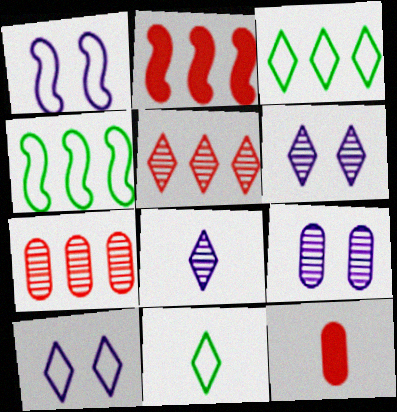[[2, 9, 11], 
[4, 6, 12]]